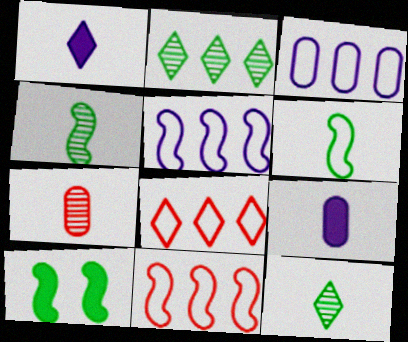[[1, 6, 7]]